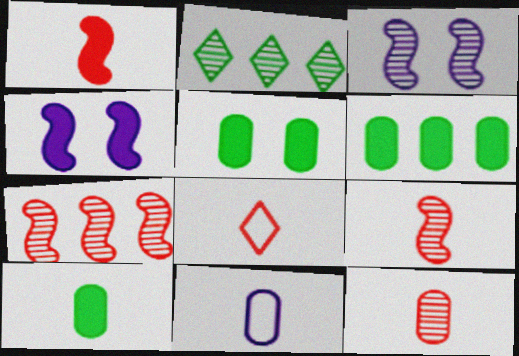[[1, 8, 12], 
[2, 3, 12], 
[3, 6, 8], 
[5, 6, 10], 
[10, 11, 12]]